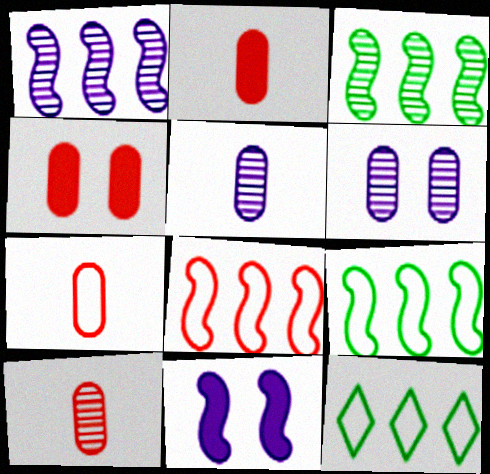[[2, 7, 10], 
[10, 11, 12]]